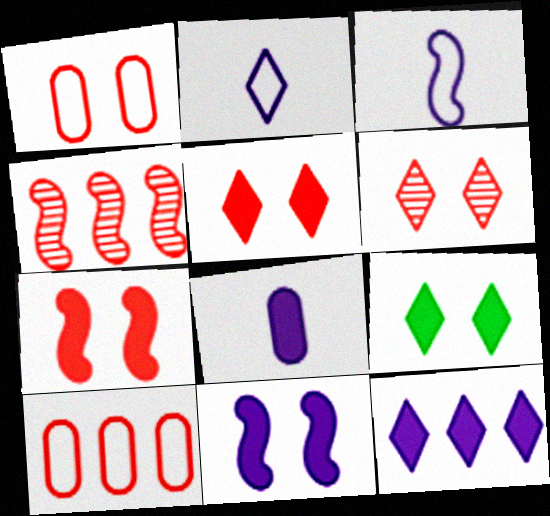[[1, 6, 7], 
[8, 11, 12]]